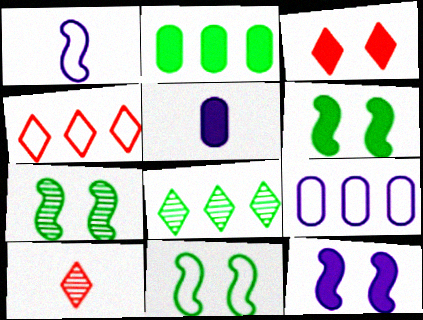[[3, 4, 10], 
[4, 5, 7], 
[6, 7, 11], 
[6, 9, 10]]